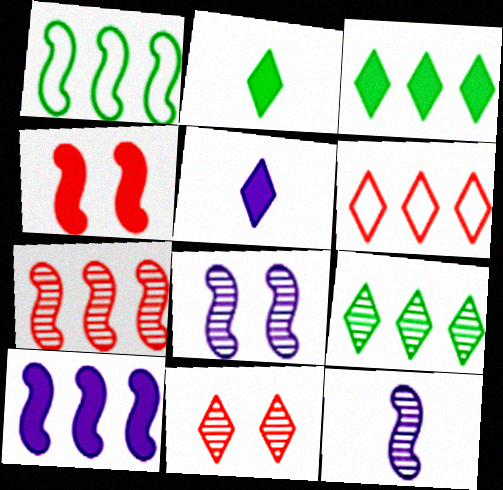[[1, 4, 12], 
[1, 7, 10]]